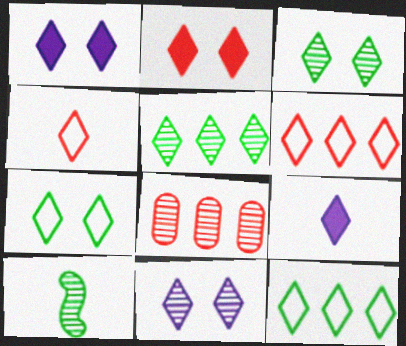[[1, 4, 5], 
[2, 7, 11], 
[3, 6, 9], 
[8, 10, 11]]